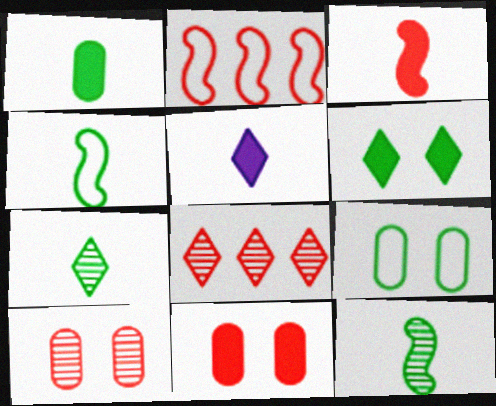[[1, 3, 5], 
[1, 4, 7]]